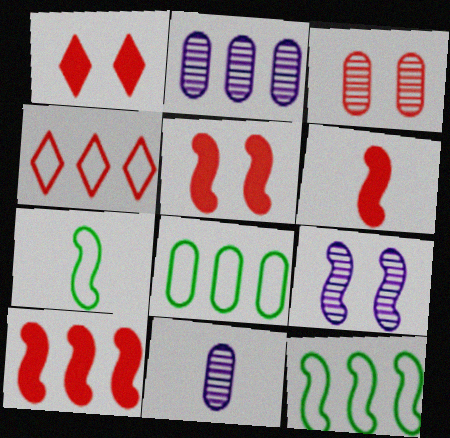[[1, 2, 7], 
[1, 11, 12], 
[3, 4, 6], 
[5, 6, 10], 
[6, 9, 12], 
[7, 9, 10]]